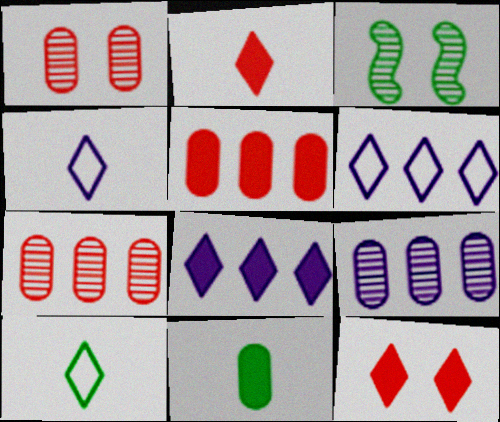[[3, 4, 5]]